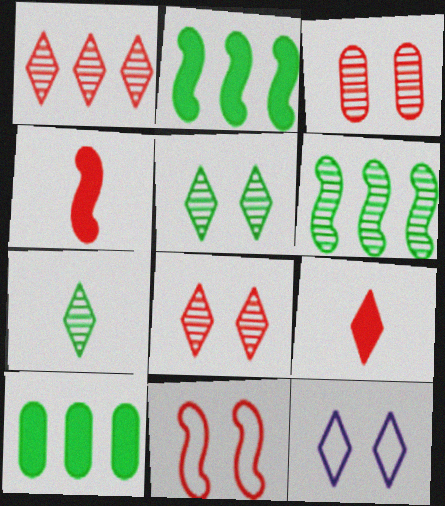[]